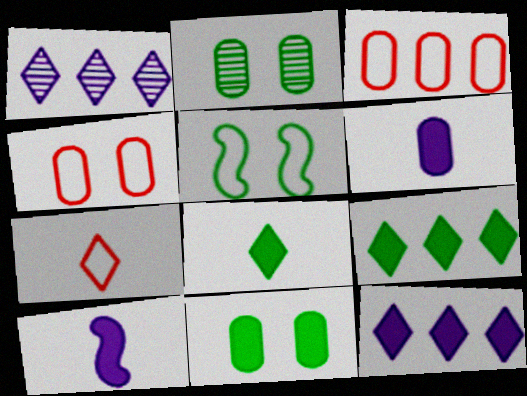[[2, 3, 6]]